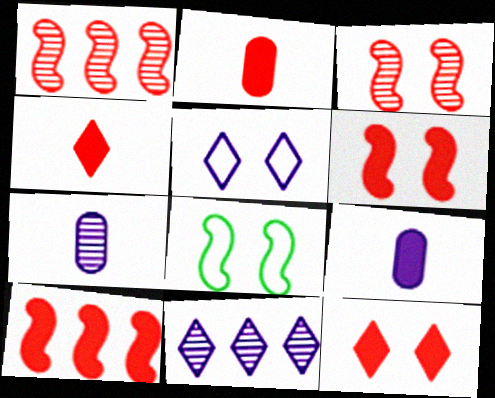[[2, 8, 11], 
[2, 10, 12]]